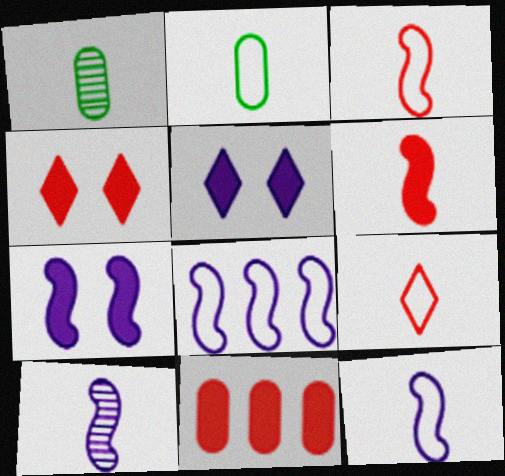[[1, 4, 8], 
[2, 9, 12], 
[4, 6, 11], 
[7, 8, 10]]